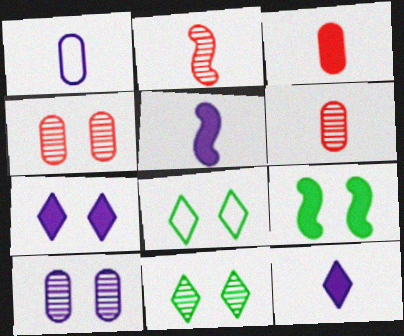[]